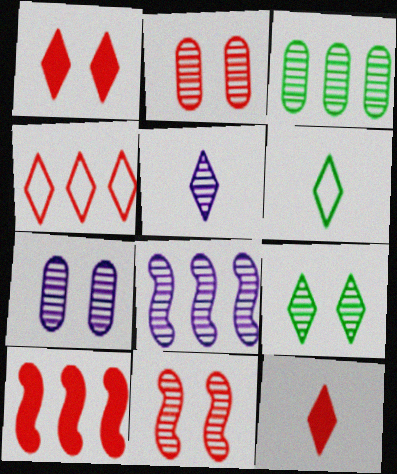[[3, 5, 11], 
[5, 6, 12], 
[5, 7, 8], 
[6, 7, 10], 
[7, 9, 11]]